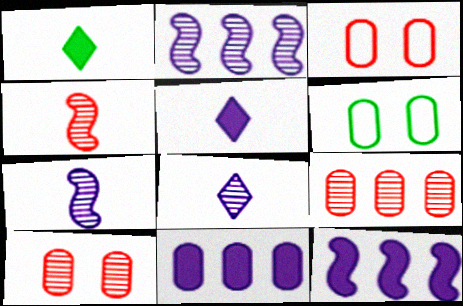[[1, 2, 3]]